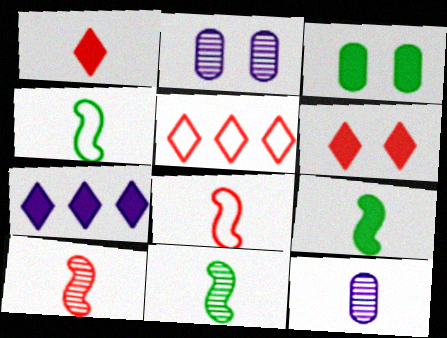[[1, 4, 12], 
[2, 5, 9], 
[4, 9, 11]]